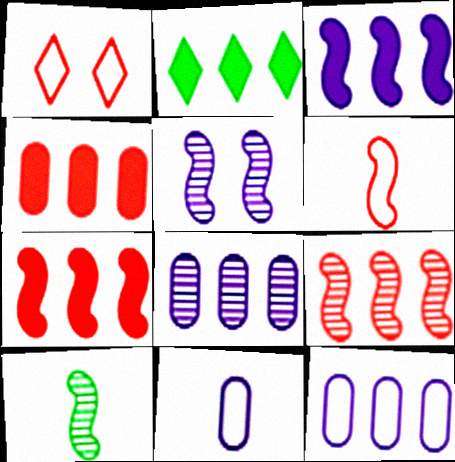[[2, 3, 4], 
[2, 9, 12], 
[5, 9, 10]]